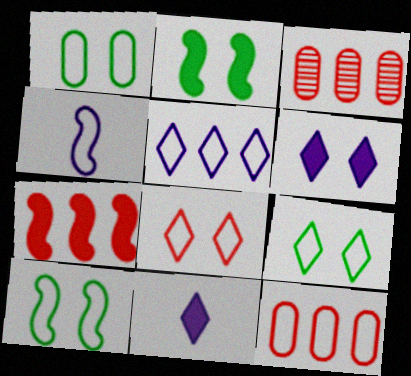[[1, 9, 10], 
[3, 10, 11], 
[4, 9, 12]]